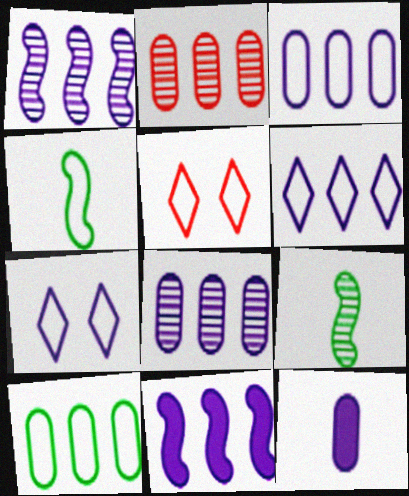[[1, 7, 12], 
[3, 4, 5], 
[6, 8, 11]]